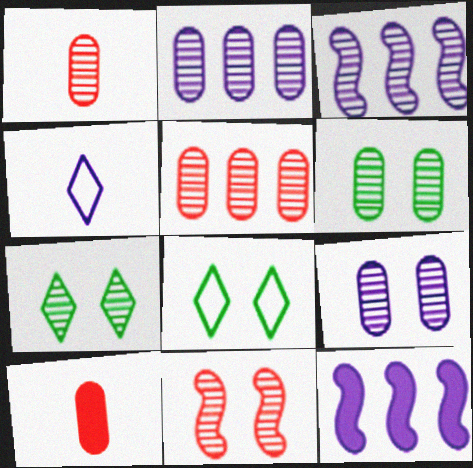[[1, 2, 6], 
[1, 3, 7], 
[1, 8, 12], 
[3, 8, 10], 
[4, 9, 12], 
[7, 9, 11]]